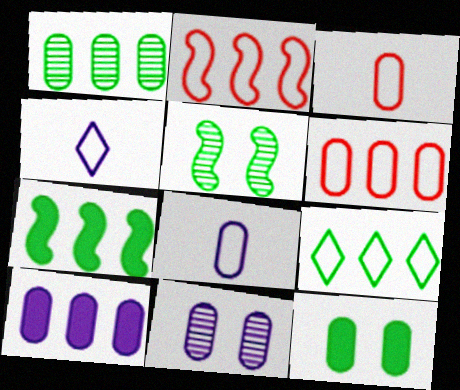[[1, 6, 10], 
[1, 7, 9], 
[8, 10, 11]]